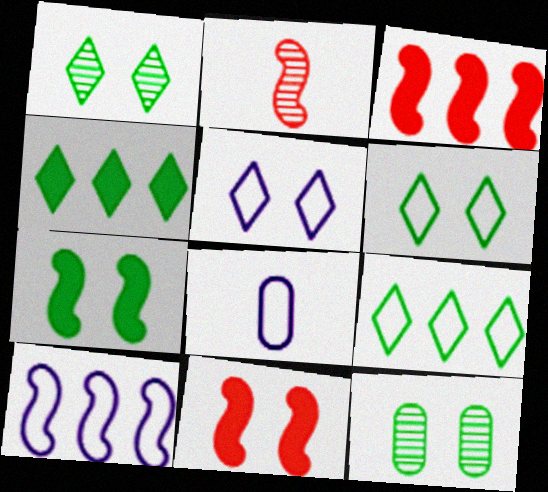[[1, 3, 8], 
[2, 7, 10], 
[5, 8, 10], 
[5, 11, 12], 
[6, 7, 12]]